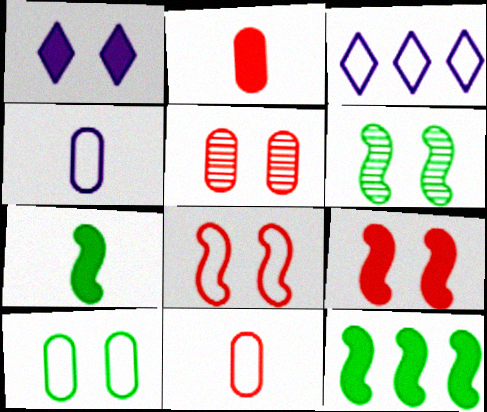[[1, 2, 12], 
[2, 3, 6], 
[3, 5, 7]]